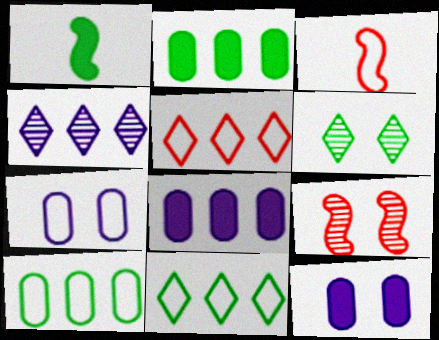[[1, 6, 10], 
[3, 6, 8], 
[3, 7, 11]]